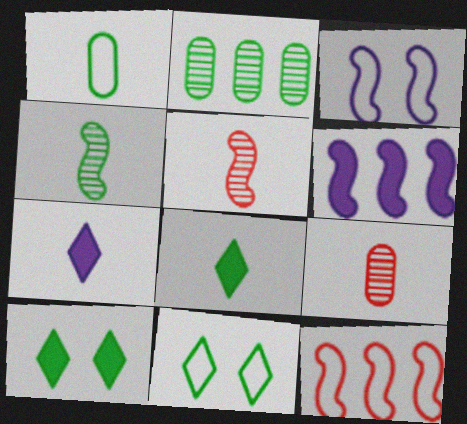[[1, 4, 8], 
[1, 5, 7], 
[6, 9, 11]]